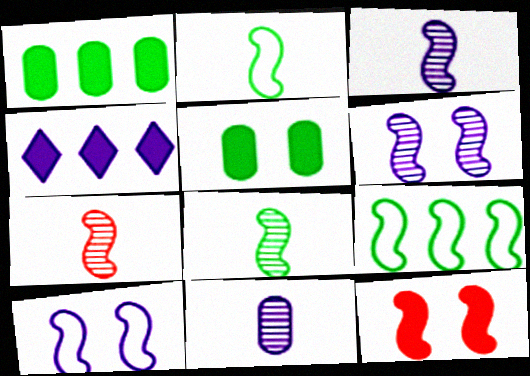[[3, 7, 8], 
[3, 9, 12], 
[4, 10, 11]]